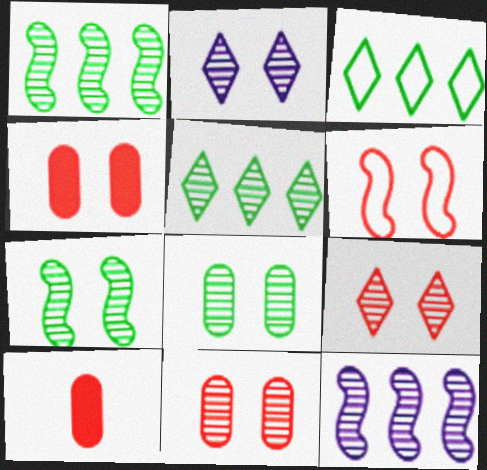[[2, 7, 11], 
[4, 6, 9]]